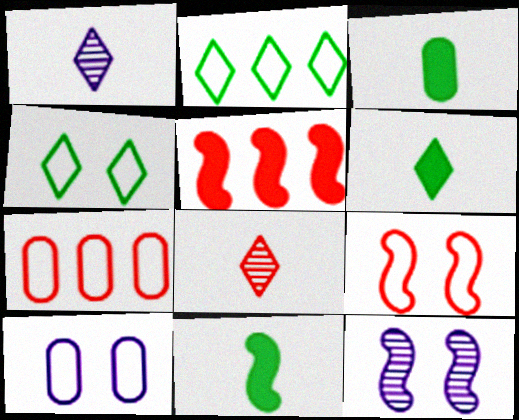[[3, 6, 11], 
[4, 9, 10], 
[6, 7, 12]]